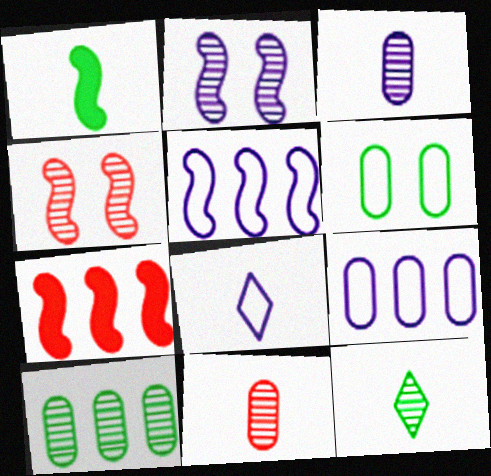[[1, 4, 5], 
[1, 8, 11]]